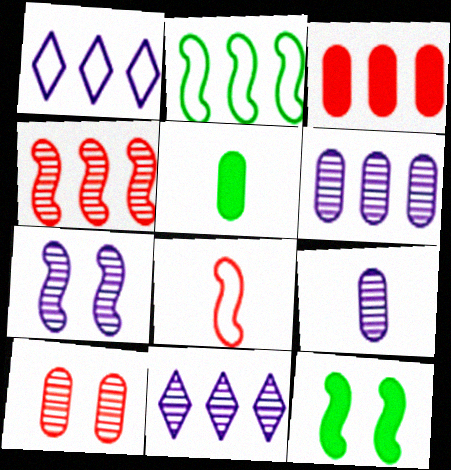[[2, 3, 11], 
[7, 9, 11]]